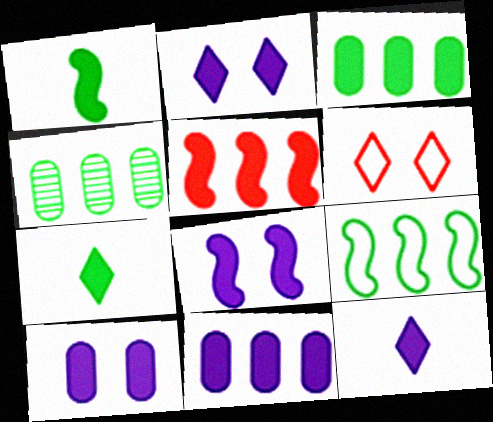[[1, 5, 8], 
[2, 8, 10], 
[5, 7, 10], 
[8, 11, 12]]